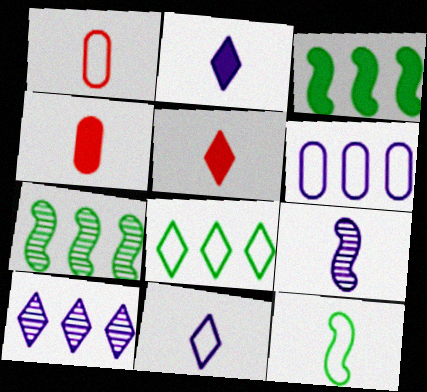[[1, 11, 12]]